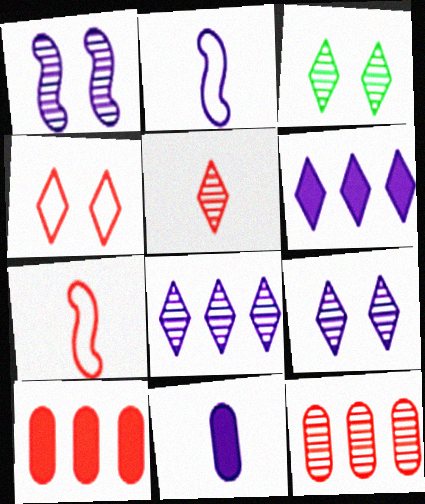[[2, 3, 10], 
[3, 5, 8]]